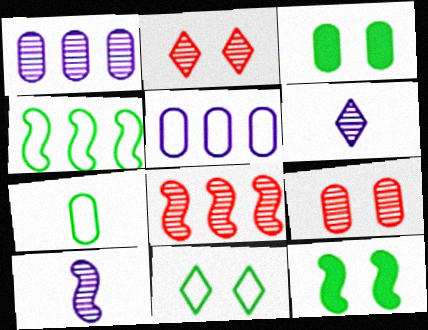[[4, 7, 11]]